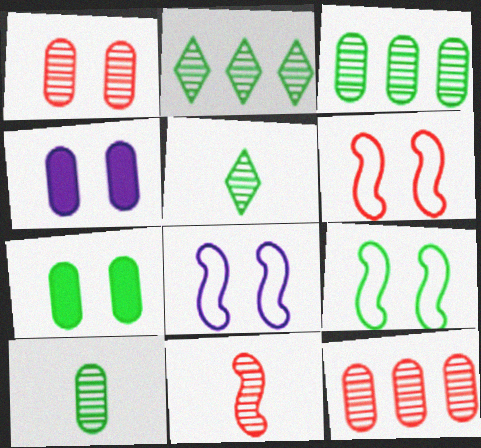[[6, 8, 9]]